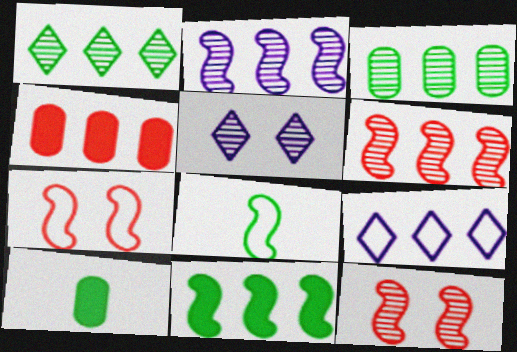[[4, 5, 8], 
[9, 10, 12]]